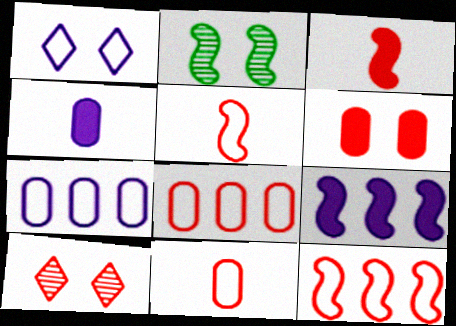[[1, 2, 6], 
[2, 5, 9], 
[3, 8, 10]]